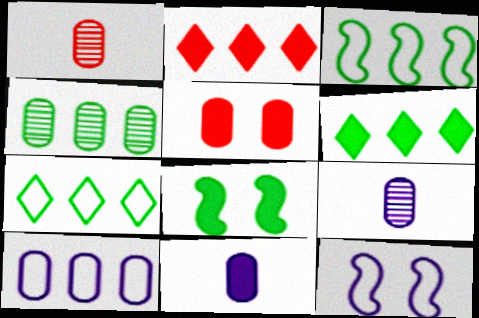[[1, 6, 12], 
[2, 8, 11], 
[3, 4, 6]]